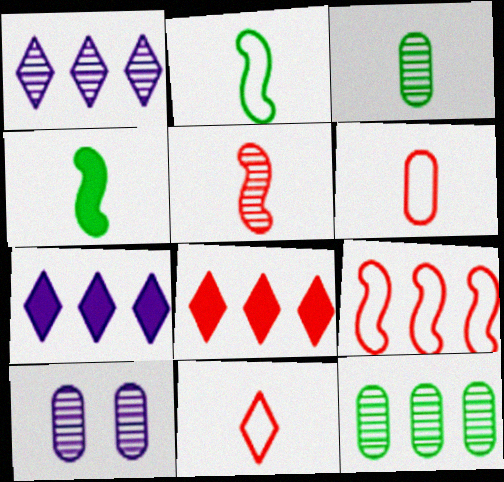[[2, 8, 10], 
[7, 9, 12]]